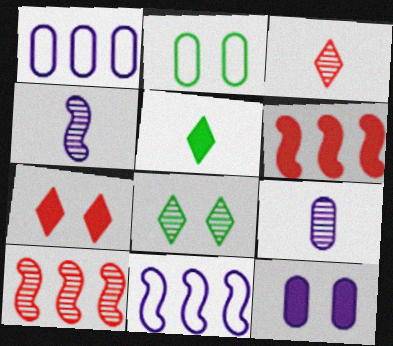[[1, 9, 12], 
[5, 6, 12], 
[8, 9, 10]]